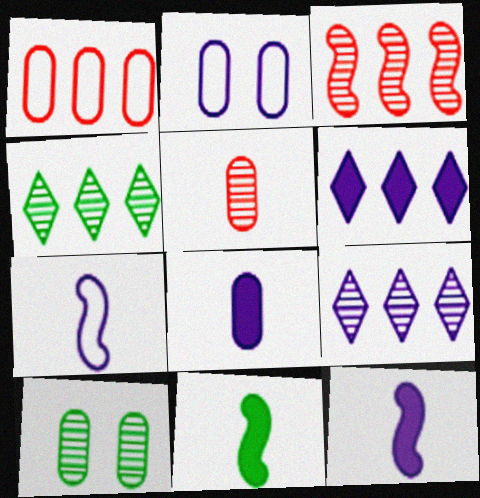[[1, 8, 10], 
[2, 9, 12]]